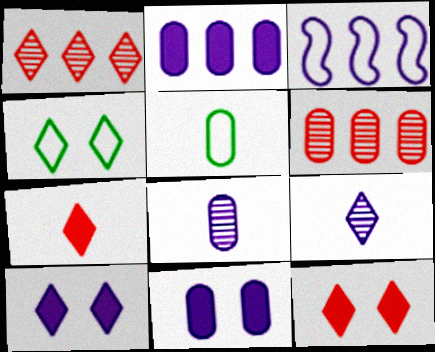[[3, 8, 10], 
[3, 9, 11], 
[5, 6, 11]]